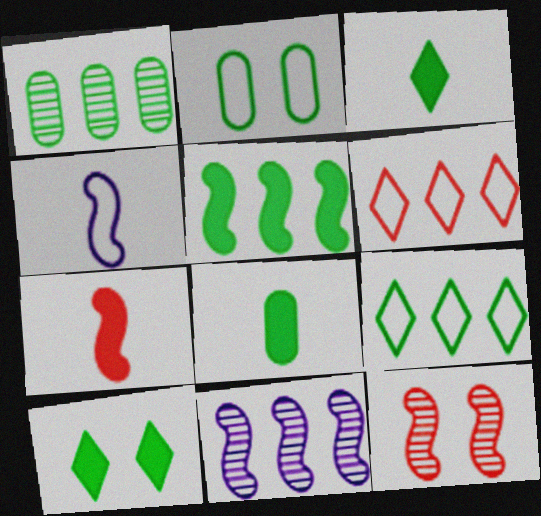[[1, 2, 8], 
[1, 5, 9], 
[2, 4, 6], 
[4, 5, 12], 
[5, 8, 10]]